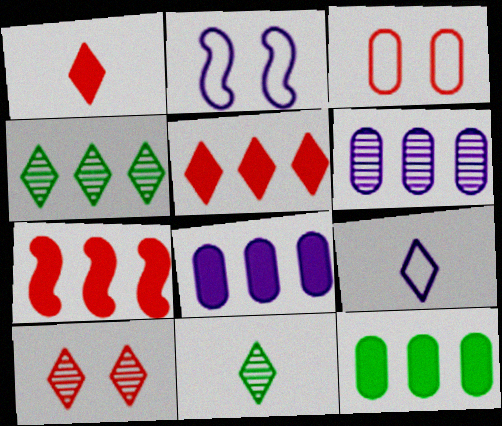[[1, 9, 11]]